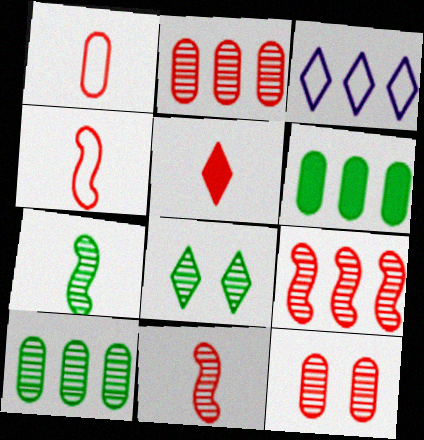[[1, 5, 11], 
[3, 5, 8], 
[3, 6, 9], 
[7, 8, 10]]